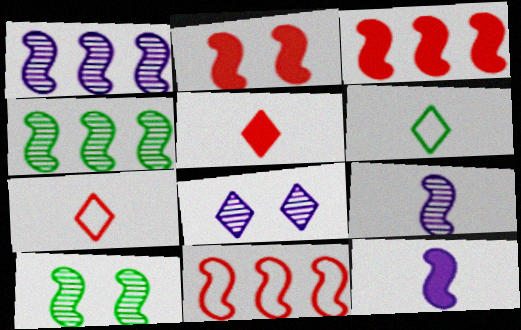[[10, 11, 12]]